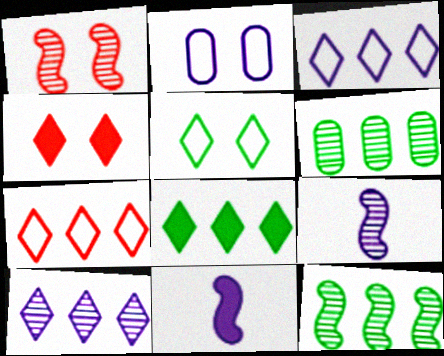[[1, 9, 12], 
[2, 10, 11], 
[7, 8, 10]]